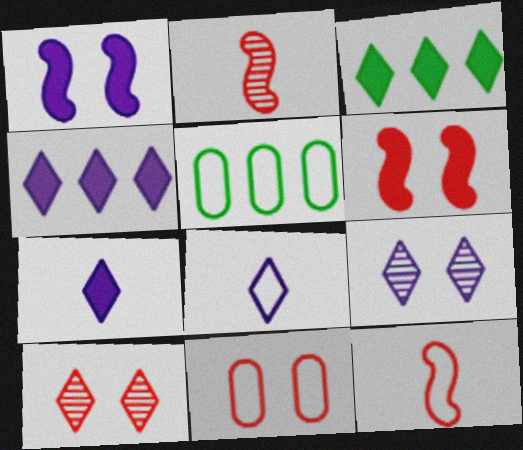[[3, 8, 10], 
[4, 8, 9], 
[6, 10, 11]]